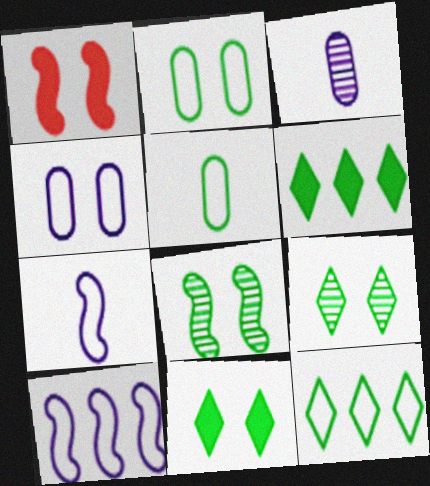[[1, 3, 12], 
[1, 4, 9], 
[2, 8, 11], 
[5, 6, 8]]